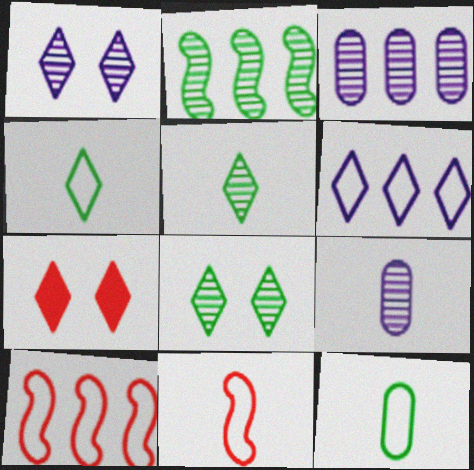[[5, 6, 7]]